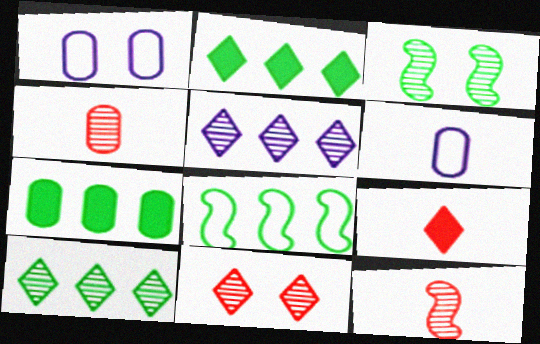[[1, 2, 12], 
[1, 4, 7], 
[3, 4, 5], 
[7, 8, 10]]